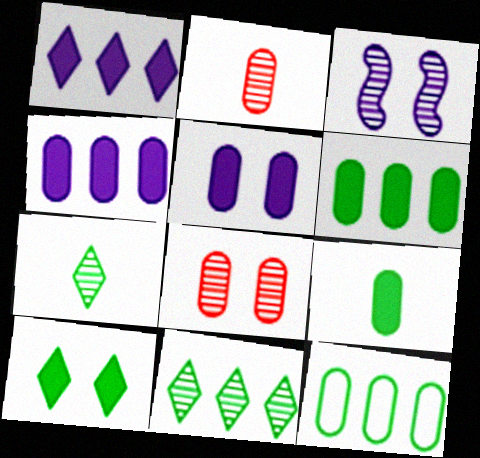[[2, 3, 11], 
[2, 5, 12]]